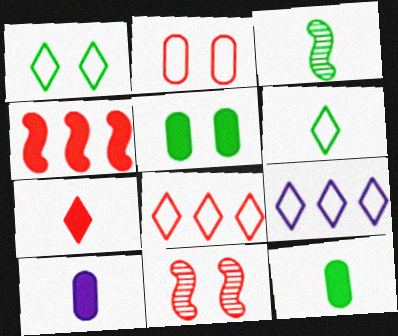[[3, 6, 12], 
[9, 11, 12]]